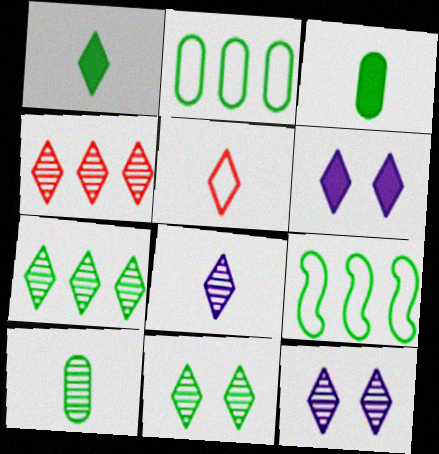[[1, 5, 8], 
[3, 9, 11], 
[4, 8, 11], 
[5, 6, 7]]